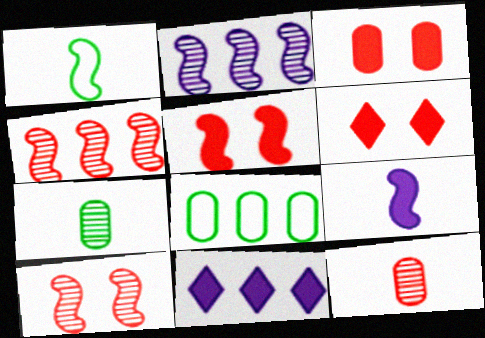[[1, 2, 5], 
[3, 5, 6], 
[4, 8, 11]]